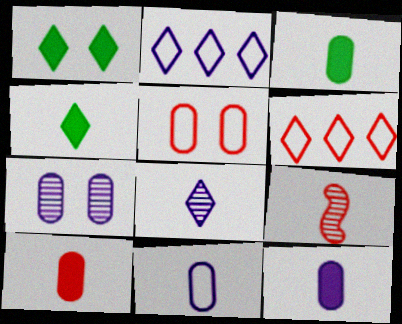[[1, 6, 8], 
[3, 10, 12], 
[4, 9, 11]]